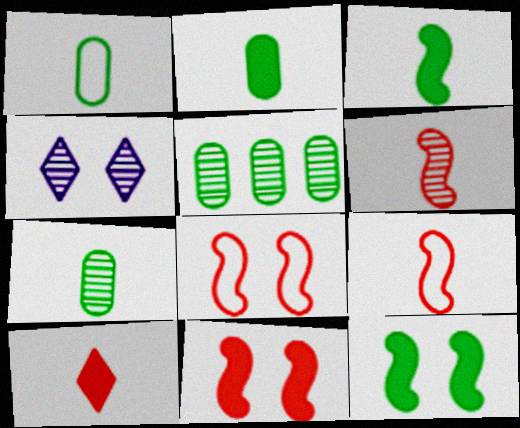[[1, 2, 7], 
[4, 5, 6]]